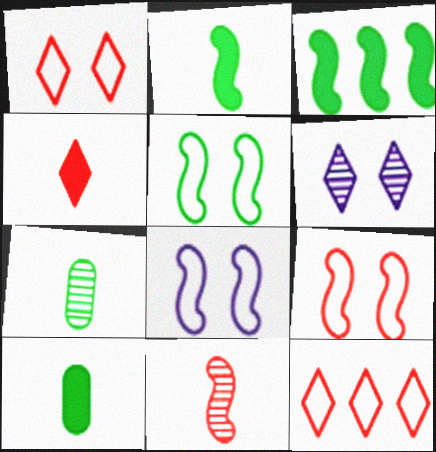[[3, 8, 11], 
[5, 8, 9]]